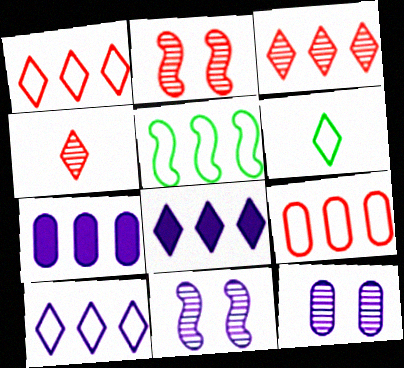[[2, 6, 7], 
[3, 5, 7], 
[5, 9, 10]]